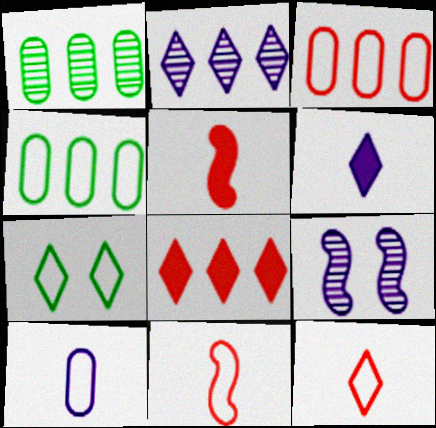[]